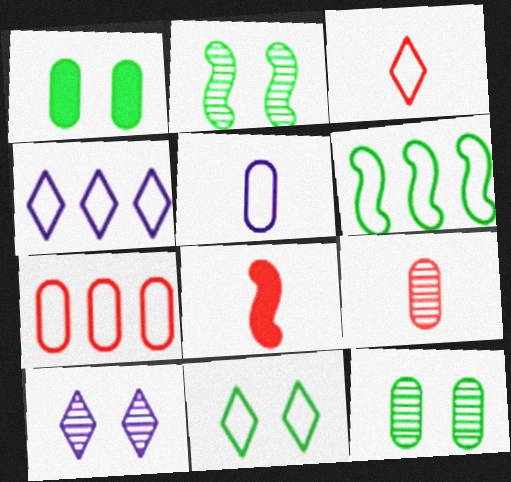[[1, 2, 11], 
[3, 4, 11], 
[3, 8, 9], 
[4, 6, 7], 
[4, 8, 12]]